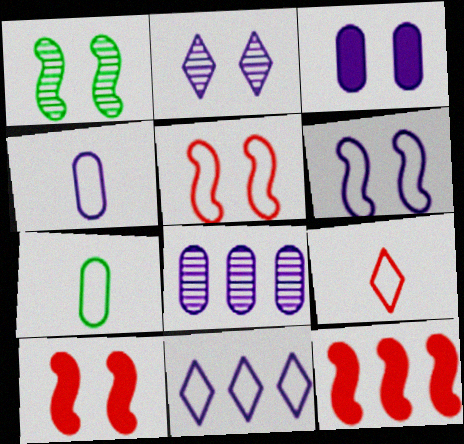[[1, 6, 10], 
[2, 3, 6], 
[2, 7, 12], 
[3, 4, 8], 
[4, 6, 11], 
[5, 7, 11]]